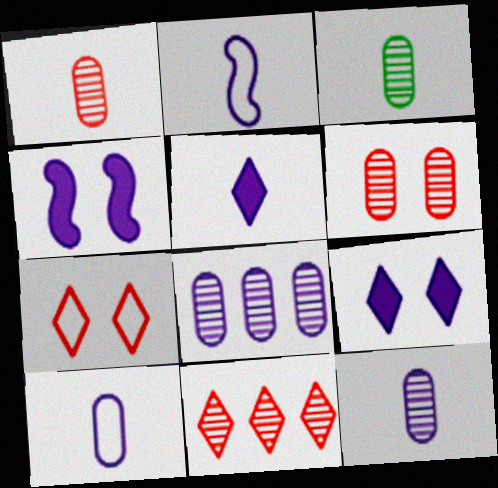[[1, 3, 12], 
[2, 5, 12], 
[2, 8, 9], 
[3, 6, 8]]